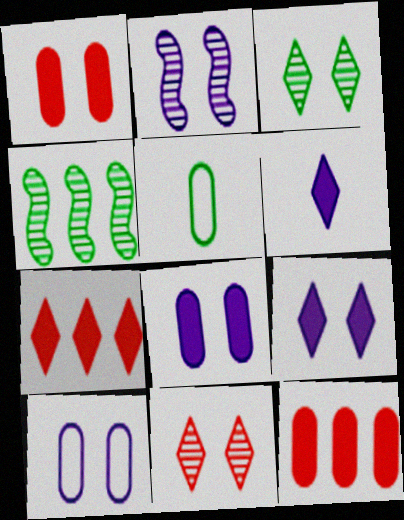[[2, 5, 7], 
[2, 9, 10]]